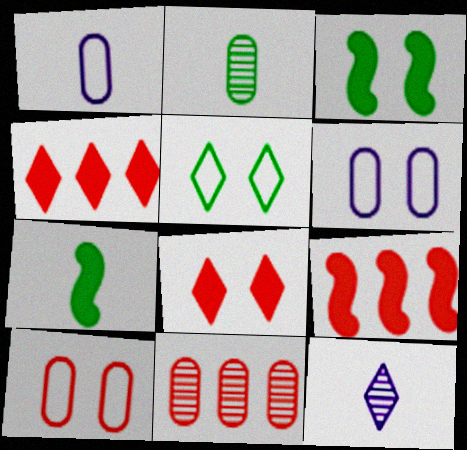[[4, 5, 12]]